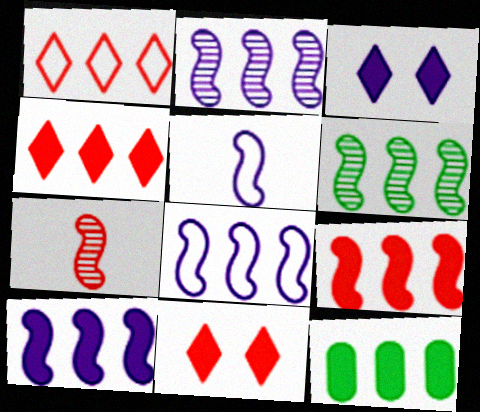[[1, 2, 12], 
[2, 8, 10], 
[4, 10, 12], 
[6, 8, 9]]